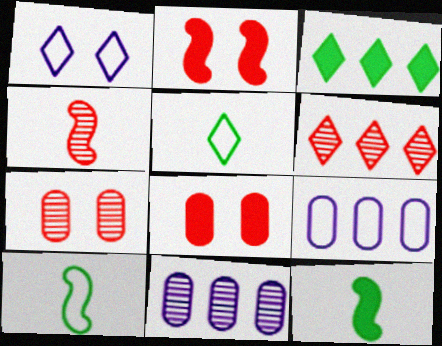[[2, 5, 11], 
[4, 6, 7]]